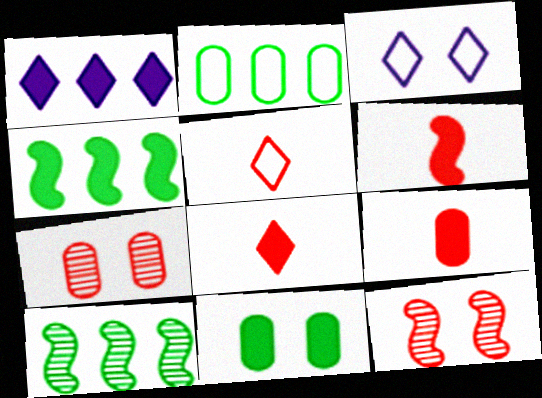[[1, 6, 11], 
[3, 9, 10], 
[3, 11, 12], 
[6, 8, 9]]